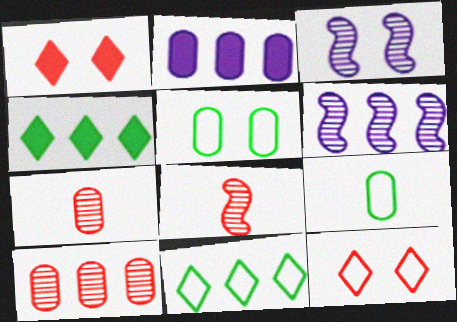[[1, 3, 5], 
[1, 6, 9], 
[2, 5, 7]]